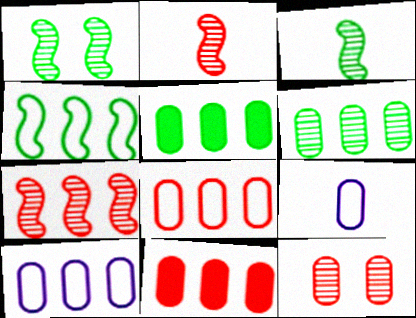[[5, 9, 12], 
[6, 10, 11]]